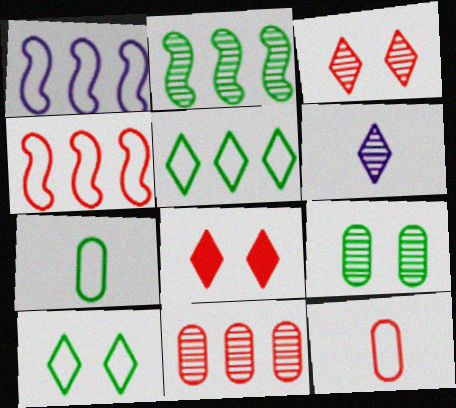[[1, 10, 12], 
[5, 6, 8]]